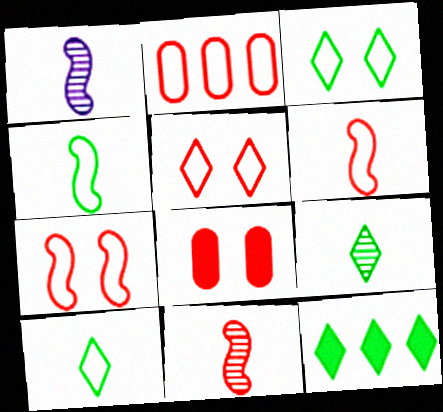[[2, 5, 6], 
[3, 9, 12]]